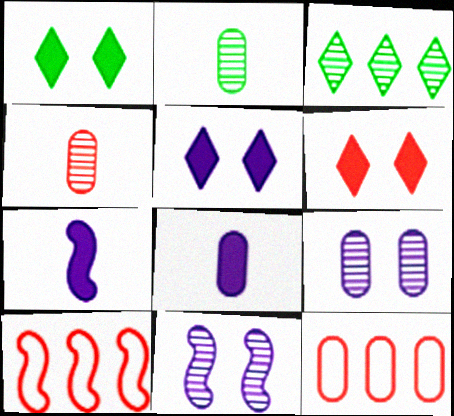[[1, 5, 6], 
[2, 5, 10], 
[3, 4, 11], 
[4, 6, 10]]